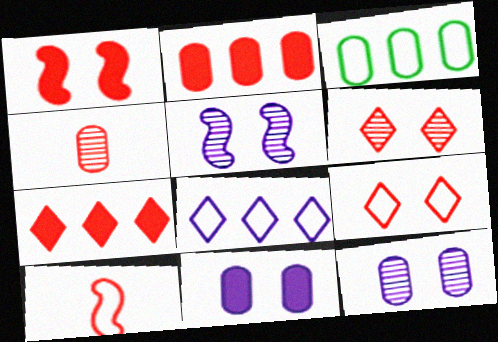[[2, 6, 10], 
[3, 4, 11]]